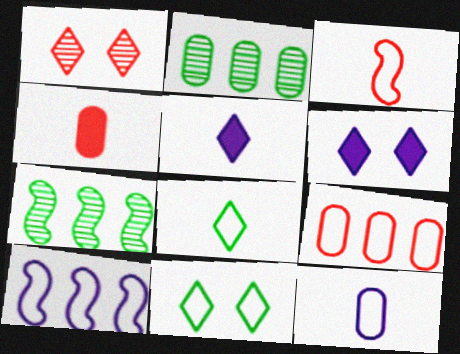[[1, 6, 11], 
[2, 3, 6], 
[3, 8, 12]]